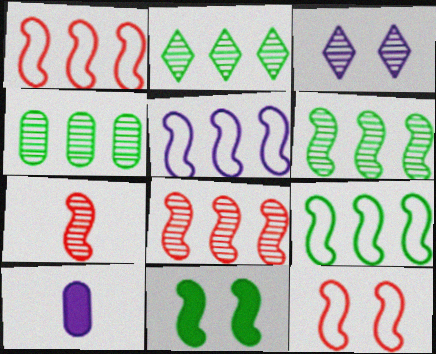[[1, 5, 9], 
[2, 4, 6], 
[2, 10, 12], 
[3, 4, 7], 
[3, 5, 10], 
[5, 7, 11]]